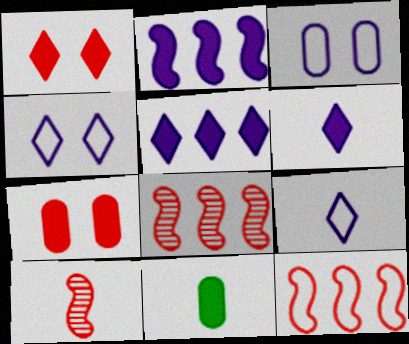[[1, 2, 11], 
[4, 8, 11], 
[9, 10, 11]]